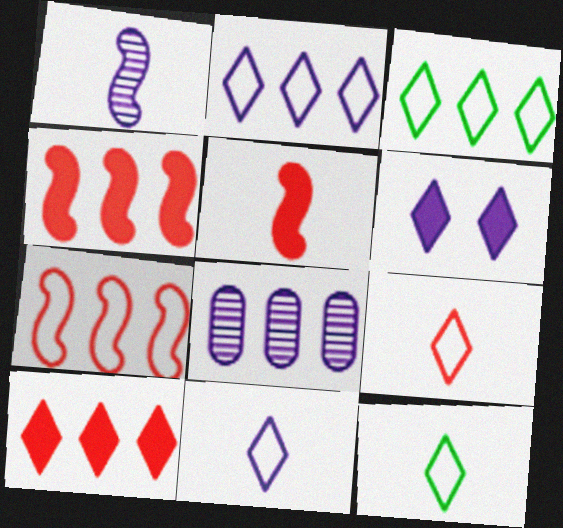[[3, 4, 8], 
[9, 11, 12]]